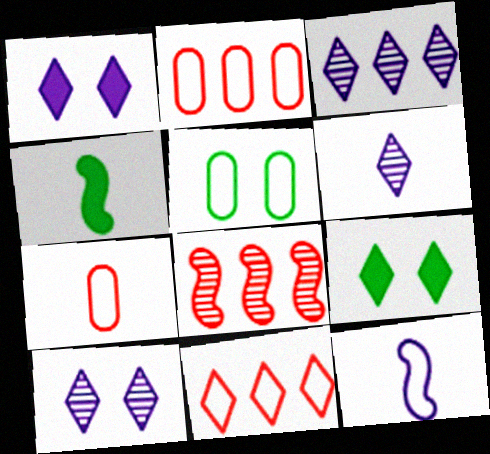[[2, 4, 10], 
[3, 6, 10], 
[4, 6, 7], 
[5, 11, 12], 
[6, 9, 11]]